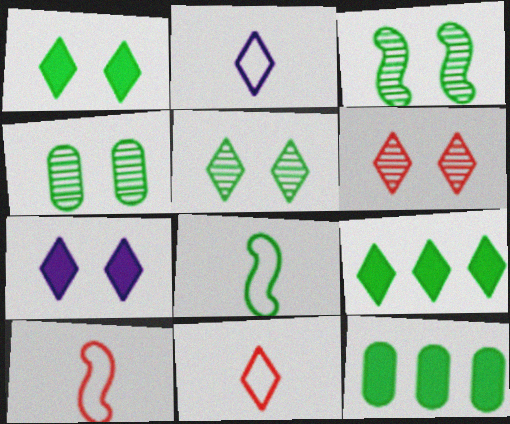[[2, 6, 9], 
[3, 4, 5], 
[4, 8, 9], 
[5, 8, 12]]